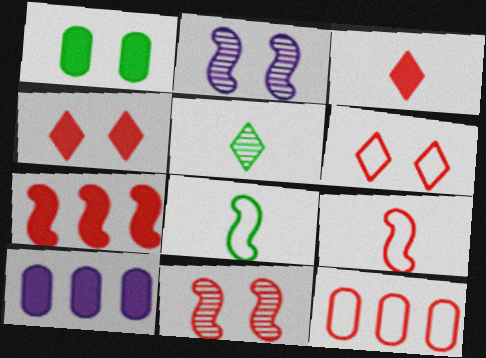[[1, 2, 6], 
[2, 7, 8], 
[3, 11, 12], 
[6, 9, 12], 
[7, 9, 11]]